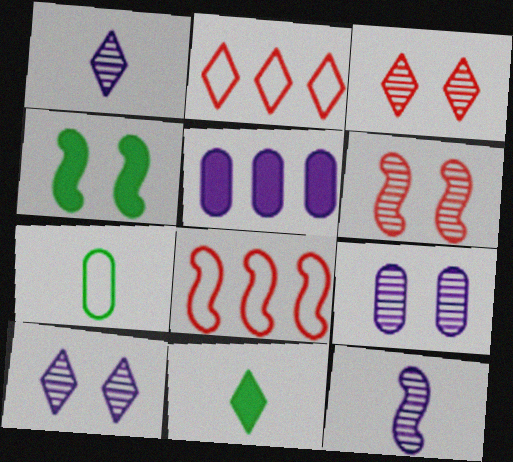[[2, 10, 11], 
[4, 8, 12], 
[8, 9, 11]]